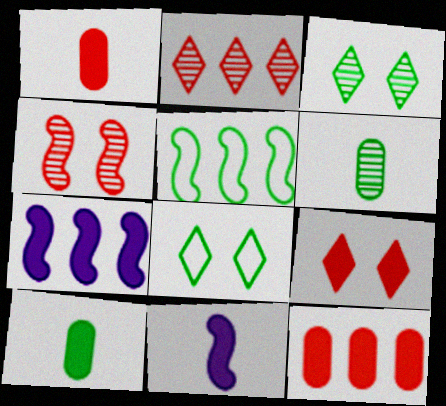[[3, 5, 10], 
[4, 5, 11], 
[7, 9, 10]]